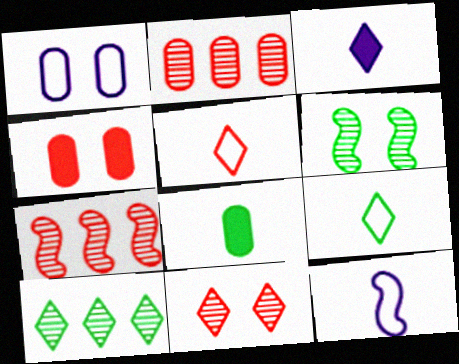[[1, 2, 8], 
[4, 5, 7], 
[4, 10, 12]]